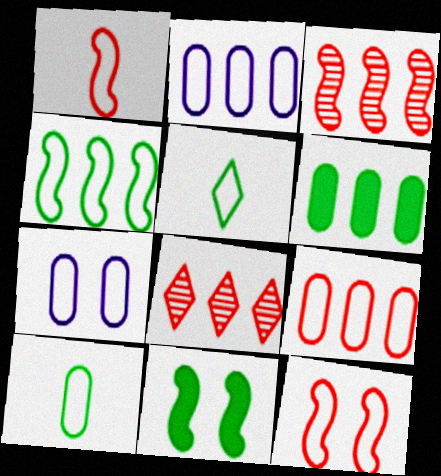[[2, 5, 12], 
[7, 9, 10]]